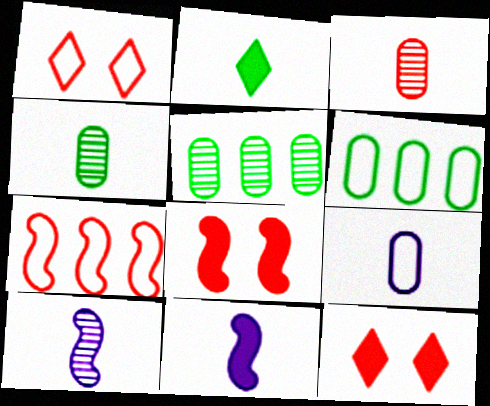[[1, 5, 11], 
[3, 7, 12], 
[6, 10, 12]]